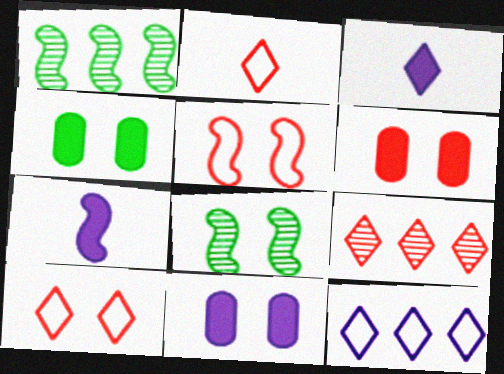[[1, 2, 11], 
[1, 5, 7], 
[4, 6, 11], 
[8, 10, 11]]